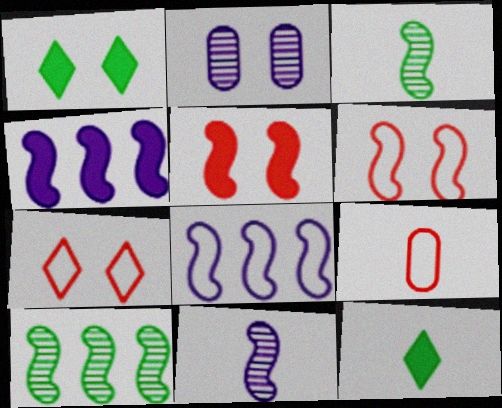[[1, 2, 6], 
[3, 4, 6], 
[3, 5, 8], 
[9, 11, 12]]